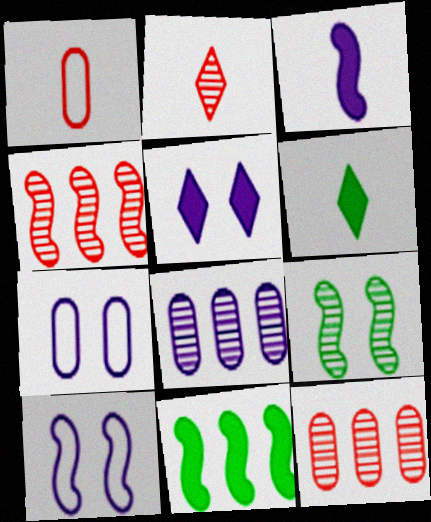[[2, 7, 11], 
[2, 8, 9], 
[4, 6, 7], 
[6, 10, 12]]